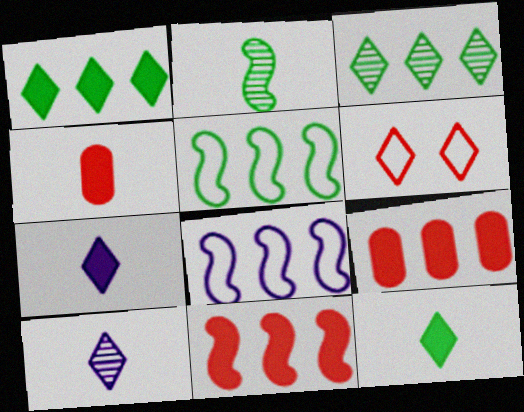[[1, 6, 10], 
[3, 6, 7], 
[3, 8, 9]]